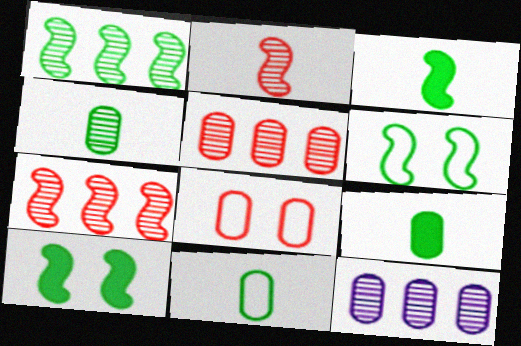[[1, 3, 6], 
[4, 9, 11], 
[8, 9, 12]]